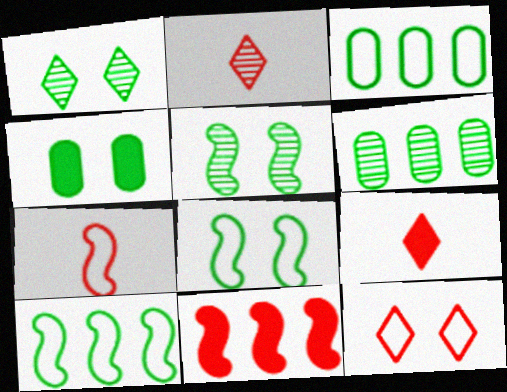[[1, 4, 8]]